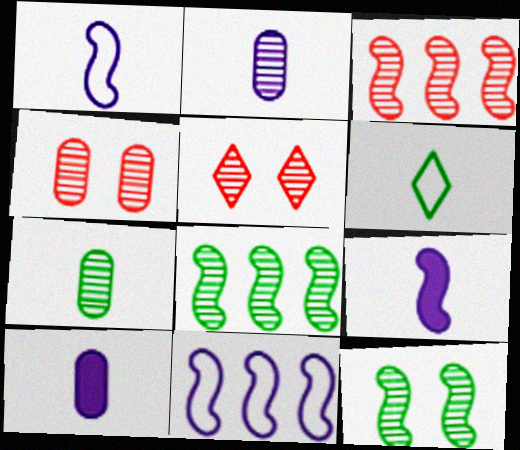[[2, 5, 8]]